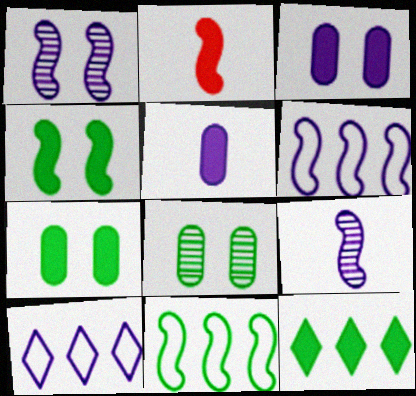[[1, 2, 11], 
[1, 5, 10], 
[2, 3, 12], 
[2, 8, 10], 
[3, 9, 10]]